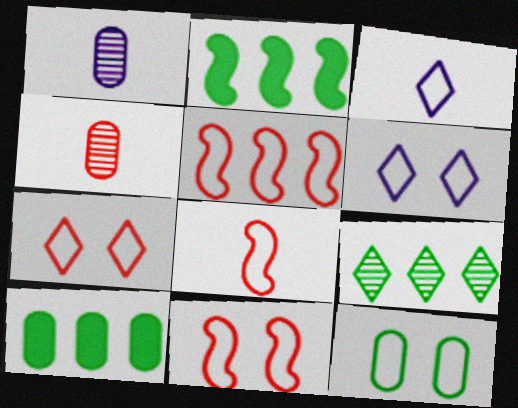[[1, 2, 7], 
[2, 4, 6], 
[3, 5, 12], 
[5, 8, 11], 
[6, 11, 12]]